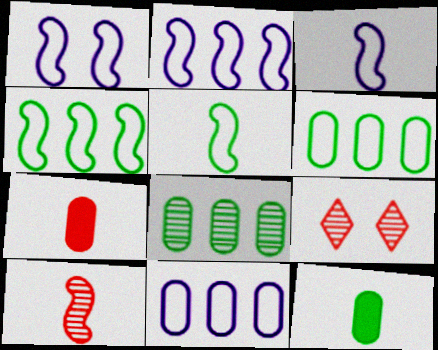[[1, 2, 3], 
[2, 9, 12]]